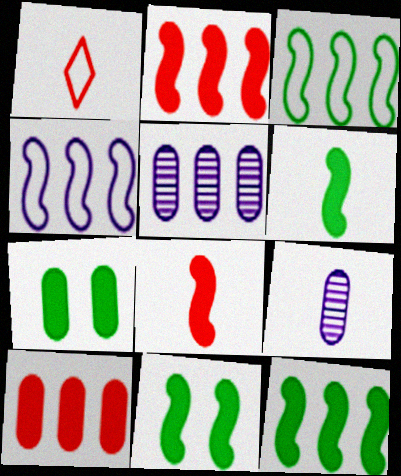[[1, 5, 11], 
[1, 6, 9], 
[6, 11, 12]]